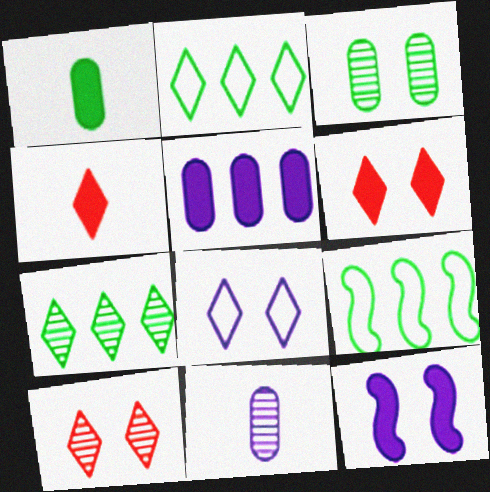[[4, 7, 8], 
[6, 9, 11]]